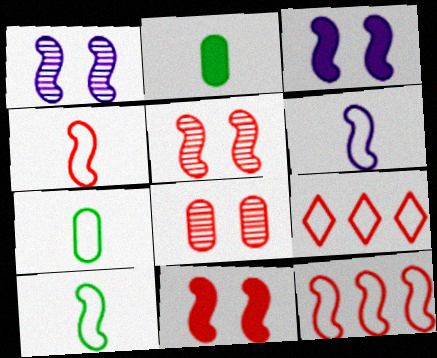[[1, 2, 9], 
[4, 6, 10]]